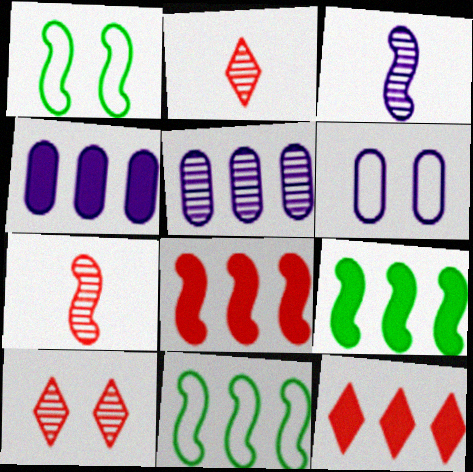[[1, 2, 4], 
[1, 3, 8], 
[2, 6, 9], 
[4, 9, 12], 
[5, 11, 12]]